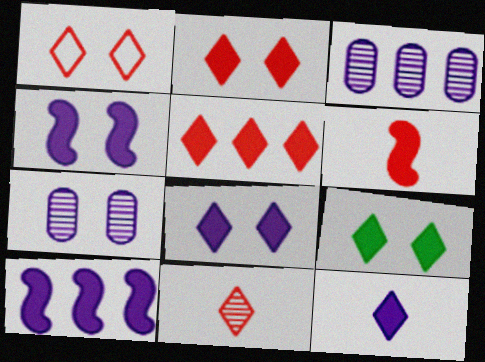[[1, 5, 11], 
[2, 8, 9], 
[5, 9, 12]]